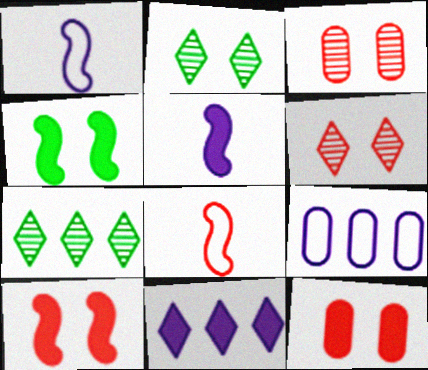[[1, 7, 12]]